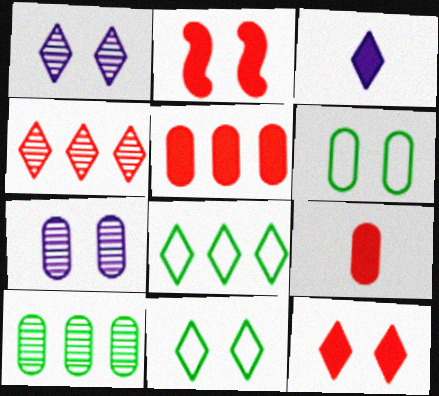[[1, 2, 6], 
[1, 11, 12], 
[2, 7, 11], 
[3, 4, 11]]